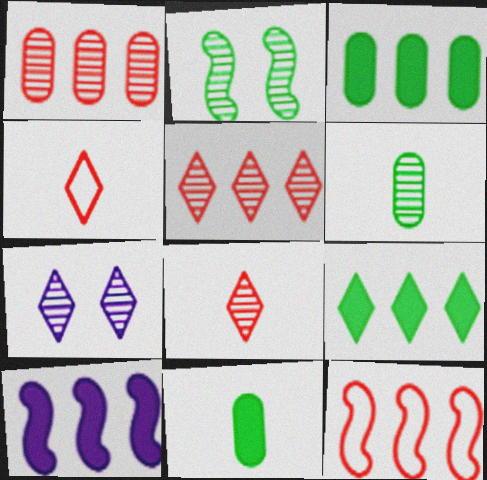[[4, 7, 9], 
[7, 11, 12]]